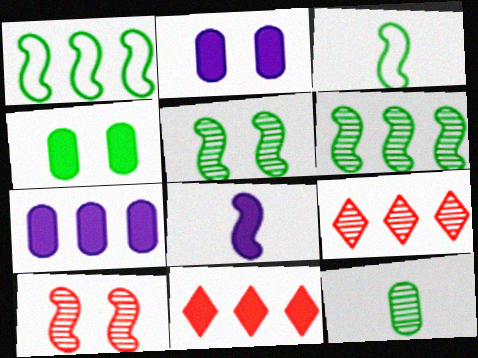[[1, 7, 9], 
[1, 8, 10], 
[2, 3, 9], 
[4, 8, 11]]